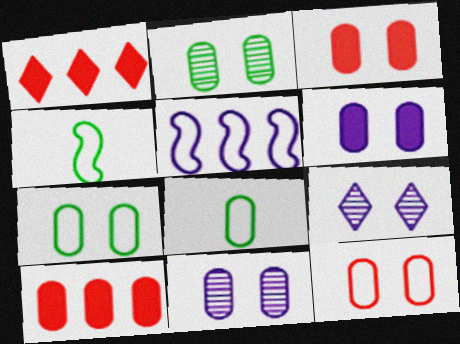[[1, 4, 11], 
[2, 6, 12], 
[3, 7, 11], 
[4, 9, 10], 
[8, 10, 11]]